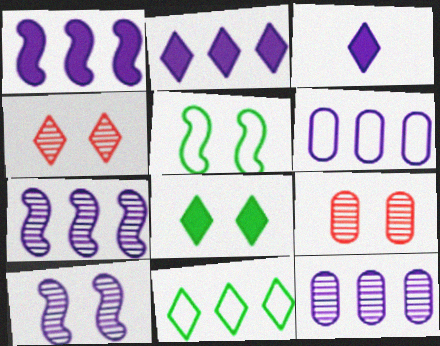[[2, 6, 7], 
[3, 4, 11], 
[3, 6, 10]]